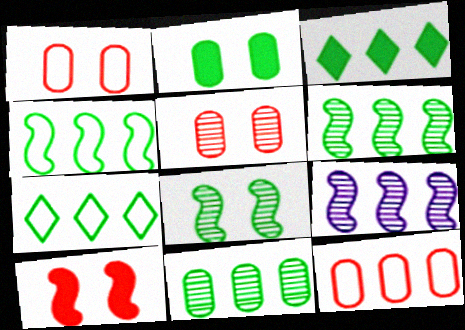[[3, 4, 11], 
[3, 9, 12]]